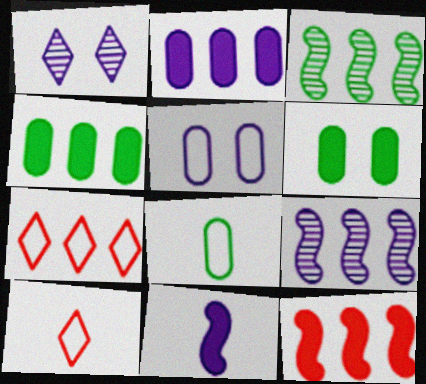[[1, 8, 12], 
[2, 3, 7], 
[4, 7, 9], 
[6, 9, 10]]